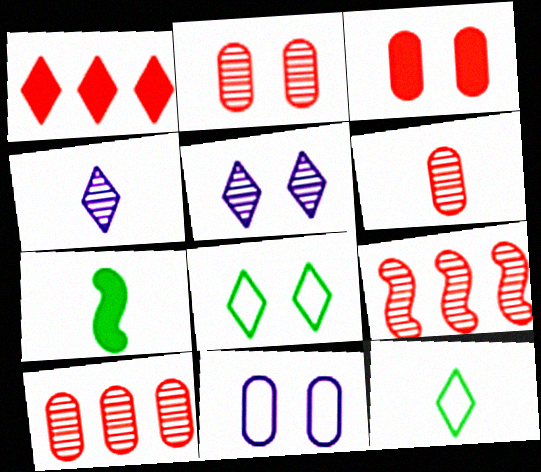[[1, 4, 8], 
[1, 5, 12], 
[2, 6, 10]]